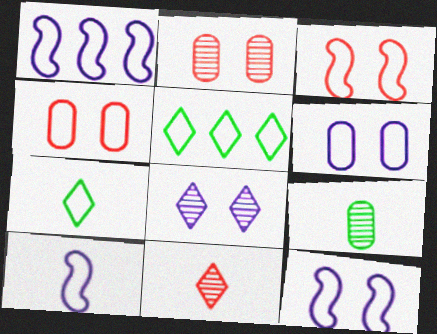[[1, 4, 7], 
[1, 10, 12], 
[4, 5, 10]]